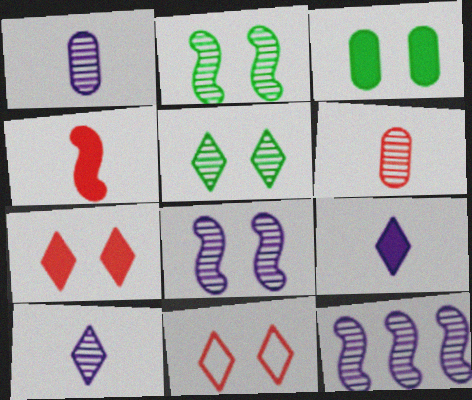[[3, 8, 11], 
[5, 6, 12]]